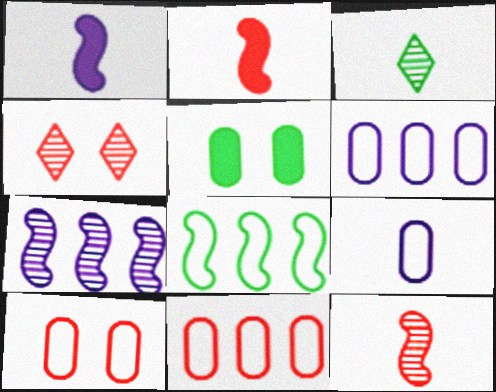[[2, 3, 9], 
[2, 4, 11], 
[3, 5, 8]]